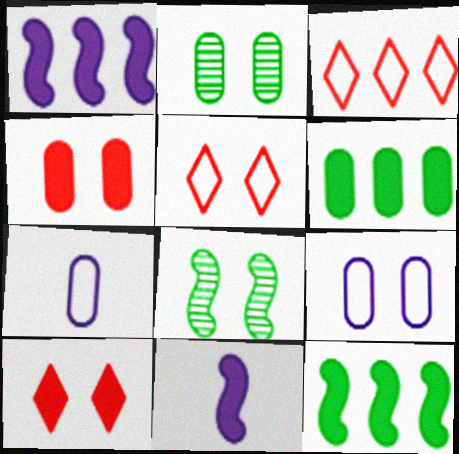[[2, 3, 11], 
[2, 4, 9], 
[6, 10, 11], 
[8, 9, 10]]